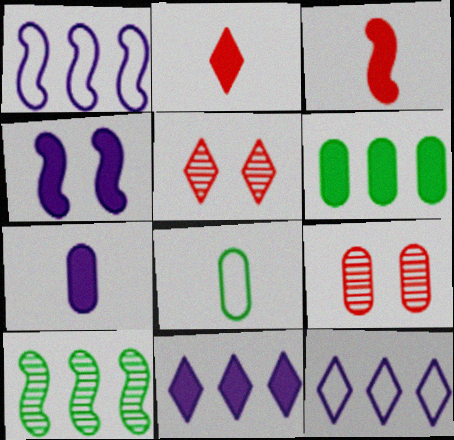[[2, 4, 6], 
[4, 7, 11]]